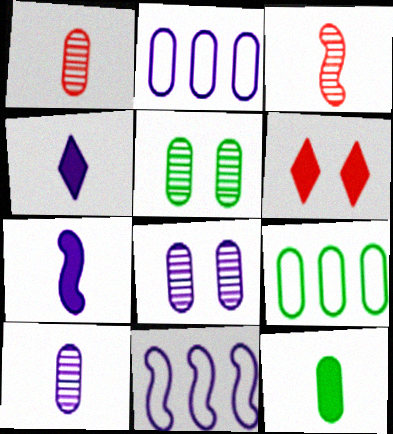[[4, 8, 11], 
[5, 9, 12]]